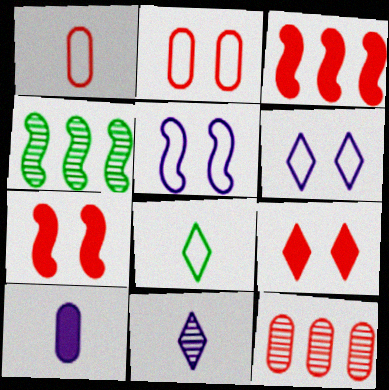[]